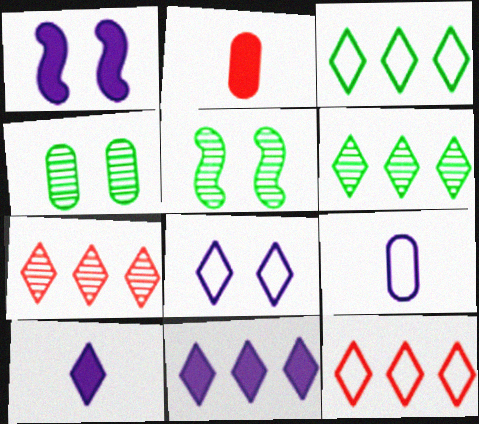[[3, 7, 11], 
[6, 11, 12]]